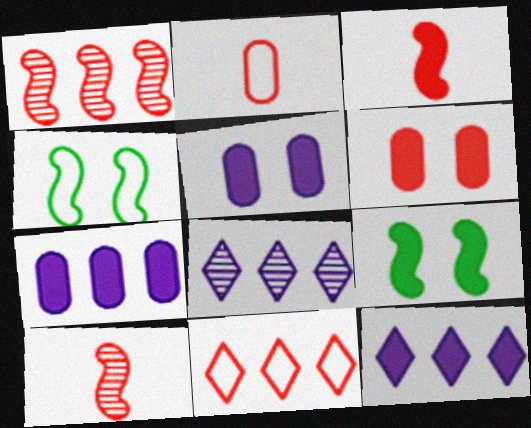[[2, 8, 9], 
[6, 10, 11]]